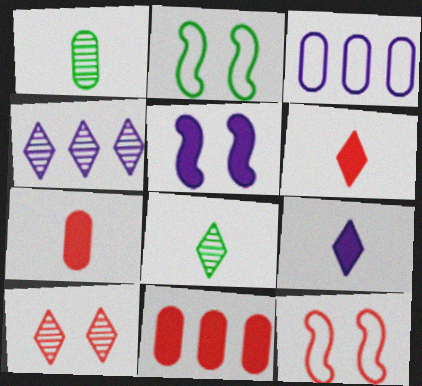[[2, 4, 7], 
[4, 8, 10]]